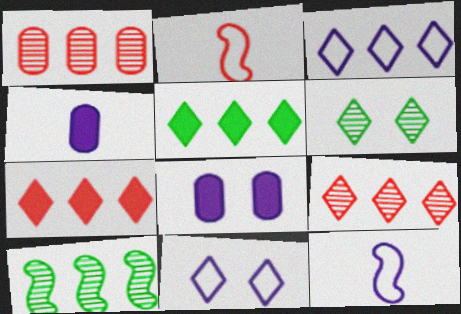[[3, 5, 9]]